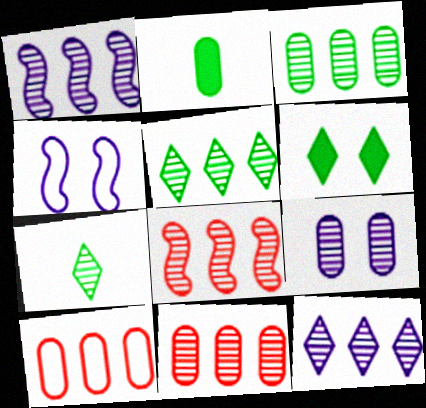[[1, 5, 11], 
[2, 9, 10], 
[3, 8, 12], 
[7, 8, 9]]